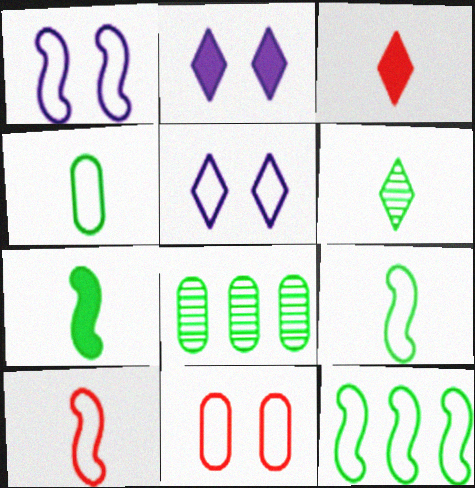[[1, 3, 8], 
[1, 10, 12], 
[2, 8, 10], 
[4, 6, 7]]